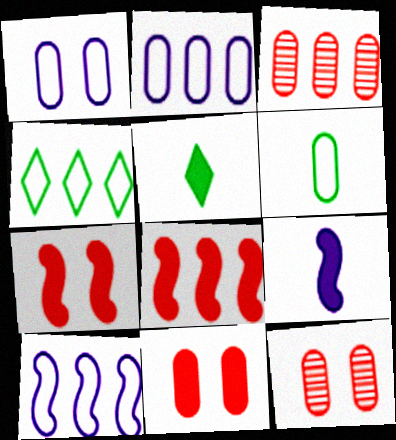[[4, 9, 12], 
[5, 10, 12]]